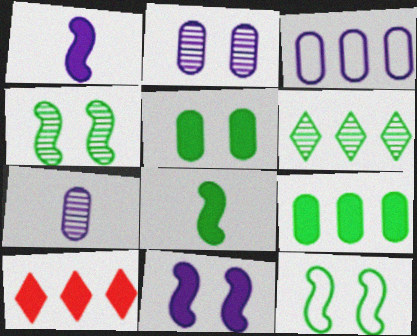[[1, 5, 10], 
[7, 10, 12]]